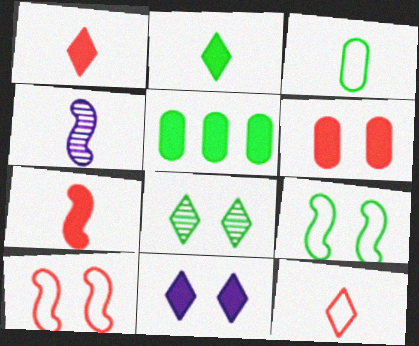[[1, 3, 4], 
[5, 7, 11]]